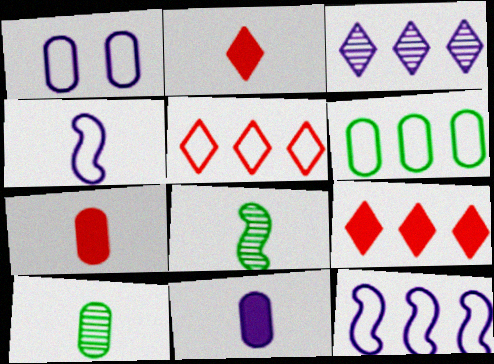[[1, 8, 9], 
[2, 4, 10], 
[5, 6, 12]]